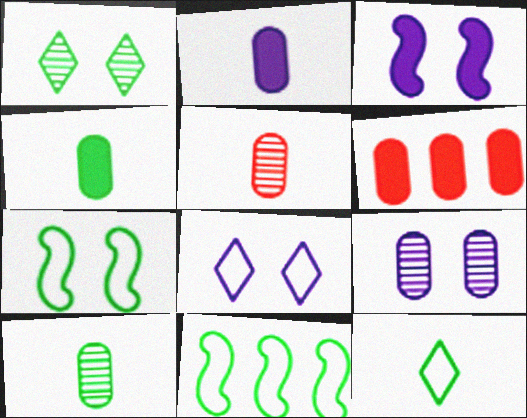[[1, 4, 11], 
[3, 8, 9]]